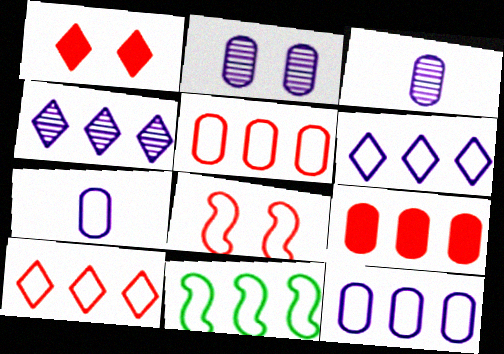[[1, 3, 11], 
[4, 9, 11], 
[5, 6, 11], 
[10, 11, 12]]